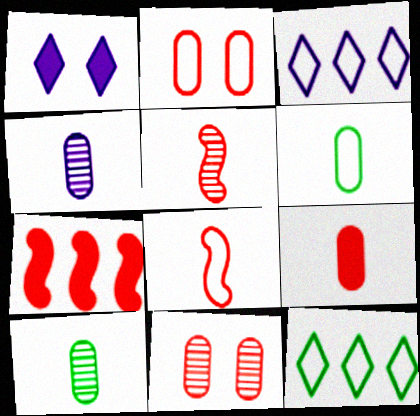[[4, 6, 9]]